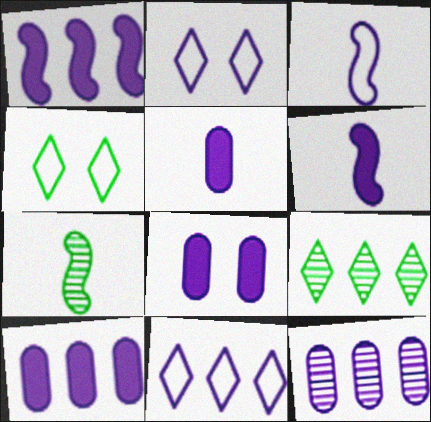[[1, 11, 12], 
[2, 6, 12], 
[5, 8, 10]]